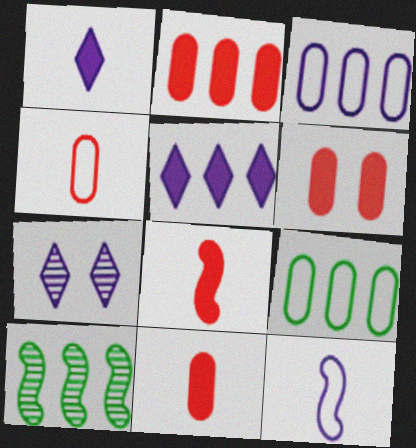[[2, 6, 11], 
[7, 8, 9]]